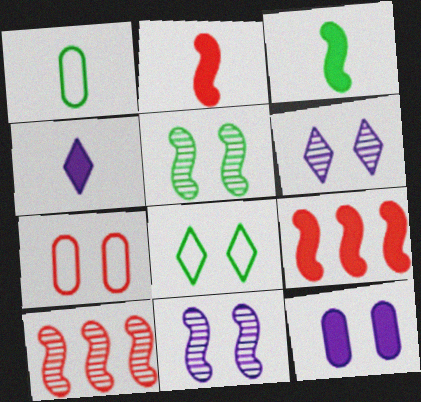[[1, 6, 9]]